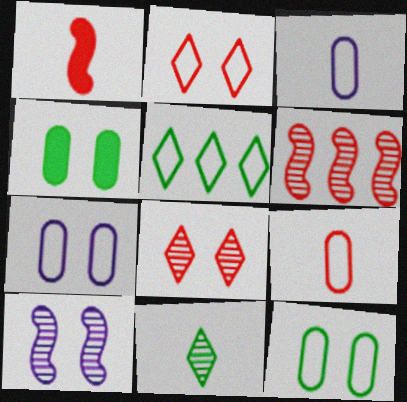[[1, 3, 11], 
[2, 4, 10]]